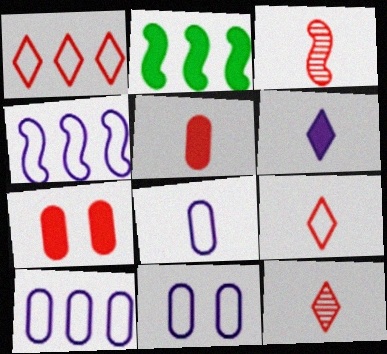[[1, 3, 7], 
[2, 6, 7], 
[2, 11, 12], 
[3, 5, 9], 
[8, 10, 11]]